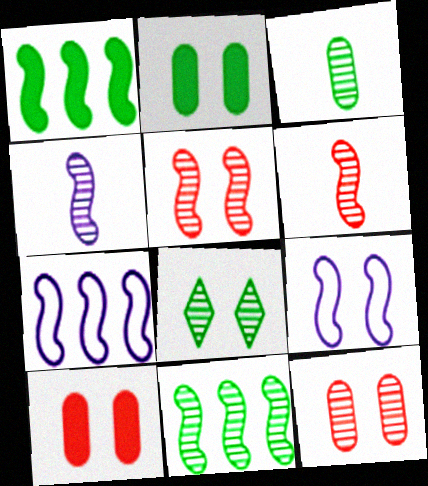[[1, 6, 9], 
[3, 8, 11], 
[4, 5, 11], 
[8, 9, 10]]